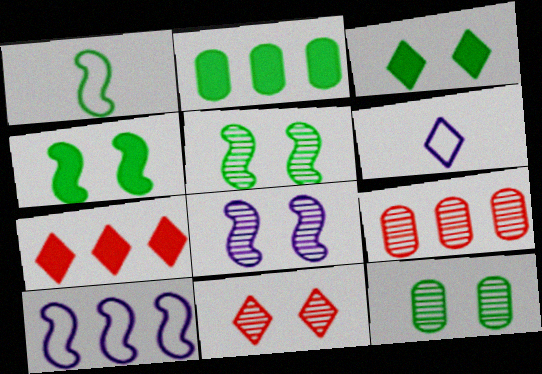[[4, 6, 9], 
[8, 11, 12]]